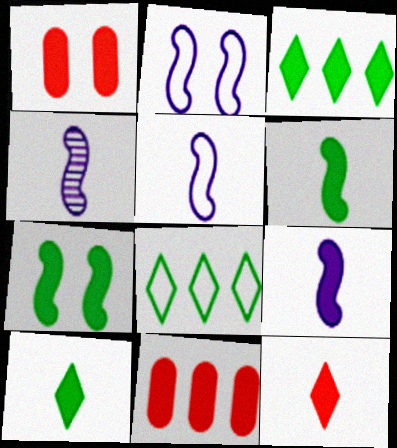[[1, 3, 9], 
[1, 4, 8], 
[4, 5, 9]]